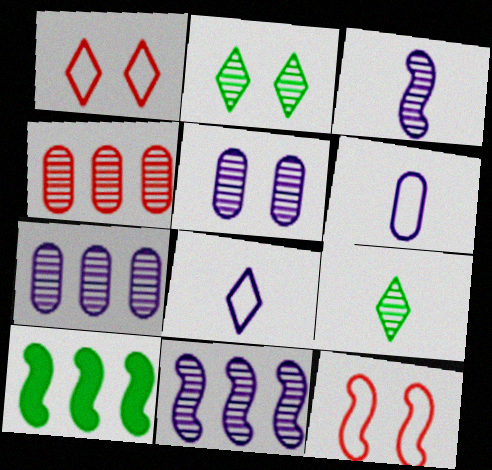[[2, 3, 4], 
[3, 10, 12]]